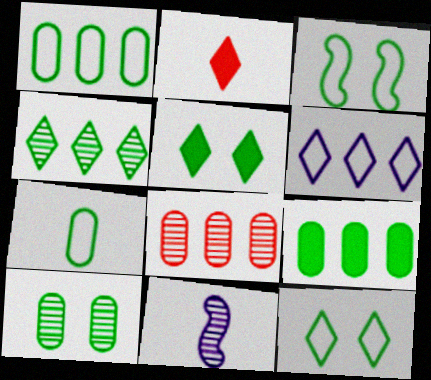[[2, 7, 11], 
[3, 5, 10], 
[7, 9, 10]]